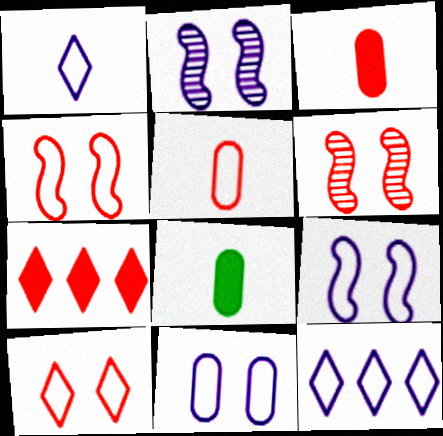[[5, 6, 7], 
[6, 8, 12]]